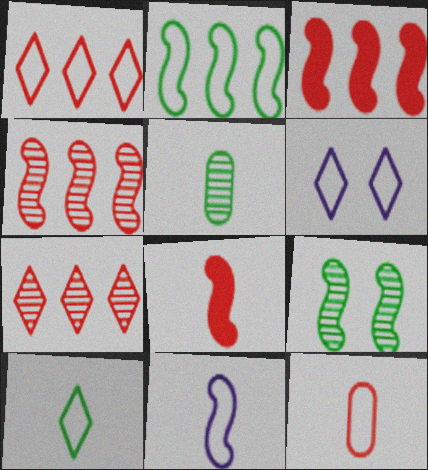[[1, 6, 10], 
[2, 6, 12], 
[3, 5, 6], 
[3, 9, 11], 
[10, 11, 12]]